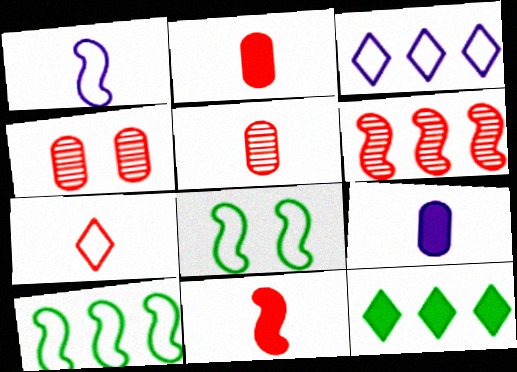[[1, 4, 12], 
[5, 7, 11]]